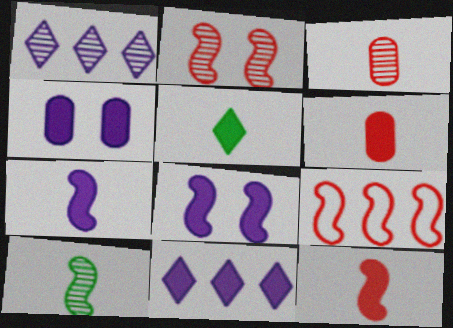[[2, 9, 12], 
[4, 7, 11], 
[5, 6, 7], 
[8, 9, 10]]